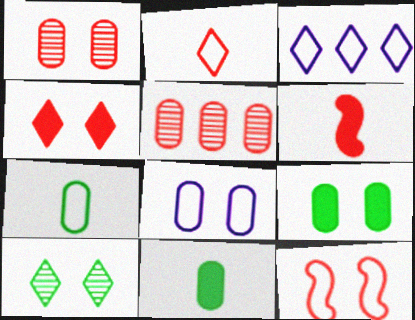[[1, 4, 12], 
[1, 8, 9], 
[3, 7, 12], 
[5, 8, 11]]